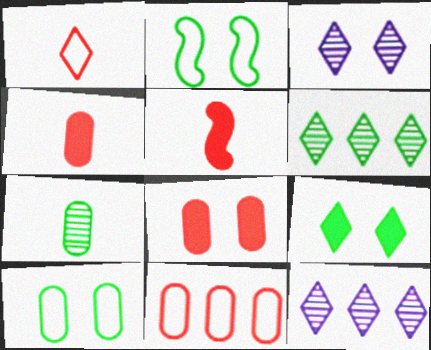[[1, 9, 12], 
[2, 3, 8], 
[2, 4, 12], 
[5, 10, 12]]